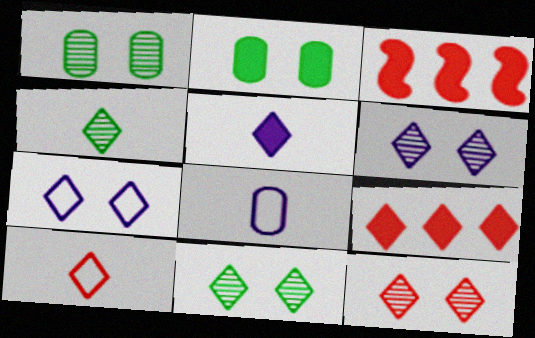[[2, 3, 5], 
[3, 8, 11], 
[4, 5, 10], 
[4, 7, 9], 
[6, 11, 12], 
[9, 10, 12]]